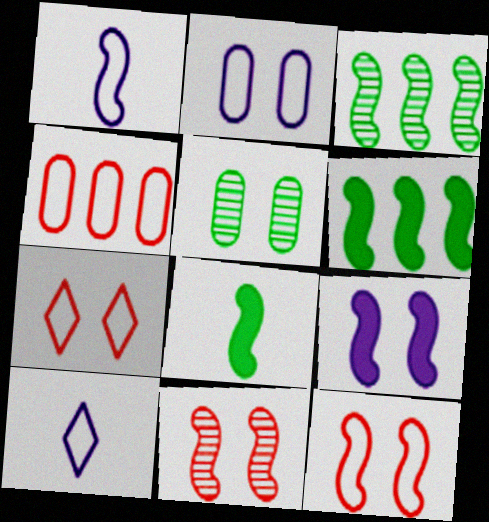[[1, 6, 11], 
[5, 7, 9]]